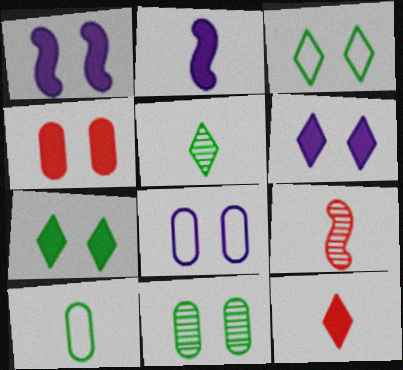[[1, 4, 7], 
[4, 8, 11]]